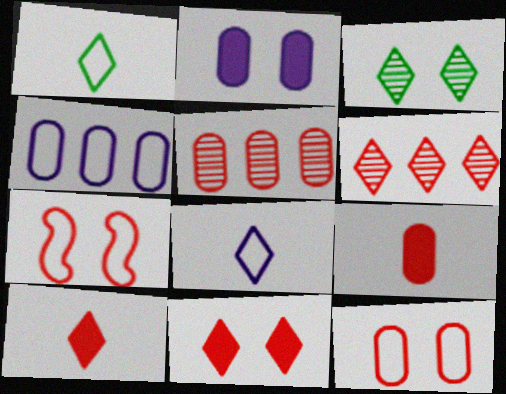[[1, 4, 7], 
[2, 3, 7], 
[5, 7, 10], 
[5, 9, 12], 
[6, 7, 9]]